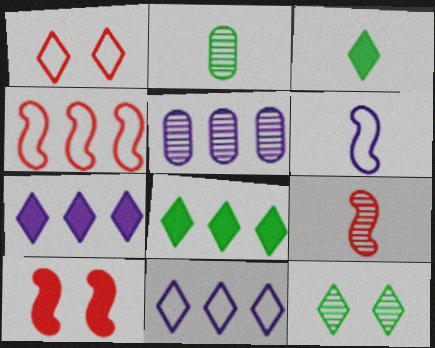[[2, 10, 11], 
[4, 5, 8], 
[4, 9, 10], 
[5, 9, 12]]